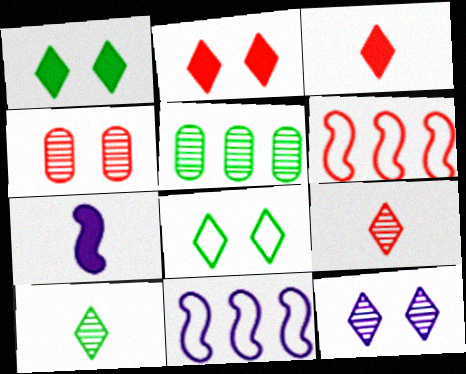[[2, 8, 12], 
[3, 4, 6]]